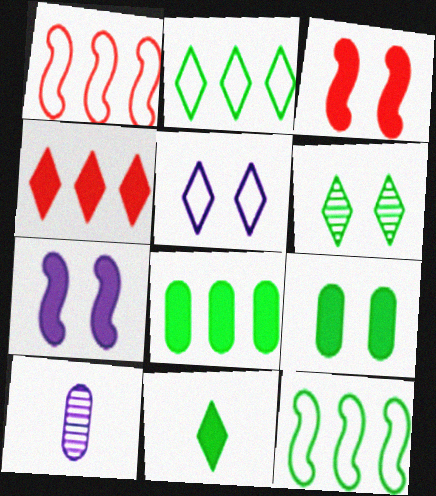[[2, 3, 10], 
[2, 6, 11]]